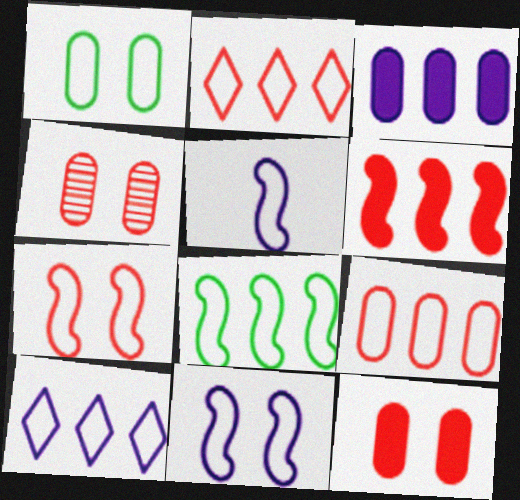[[1, 2, 5], 
[5, 7, 8], 
[8, 9, 10]]